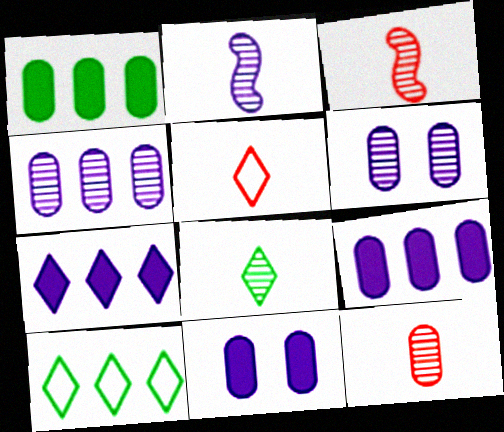[[2, 8, 12], 
[3, 10, 11]]